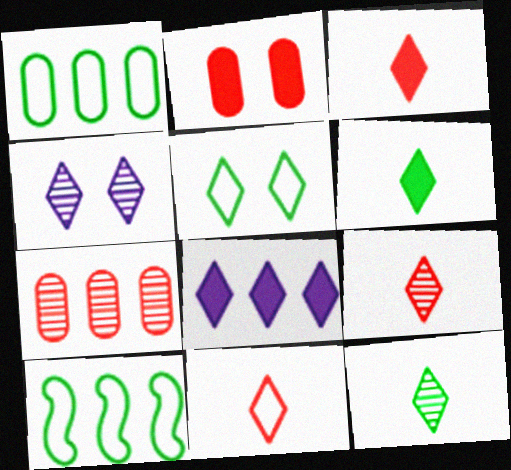[[3, 9, 11], 
[5, 8, 9], 
[7, 8, 10]]